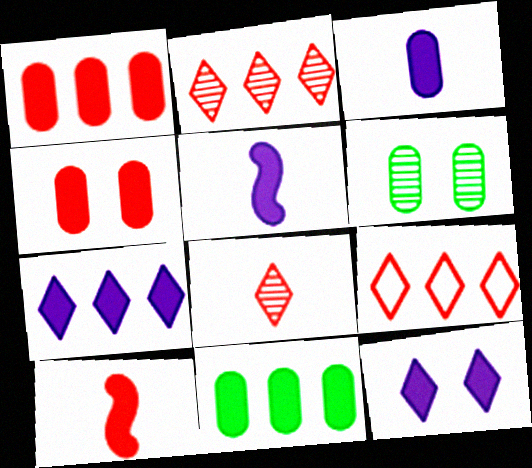[[3, 4, 11], 
[5, 6, 9], 
[10, 11, 12]]